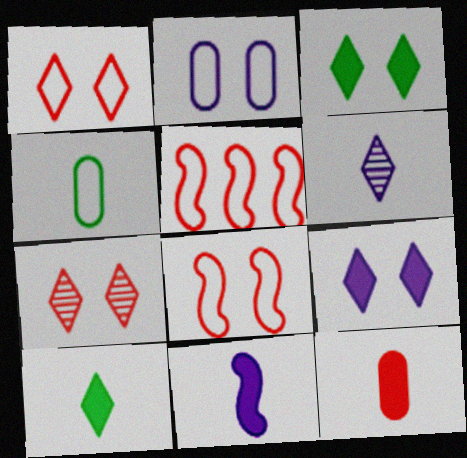[[5, 7, 12], 
[10, 11, 12]]